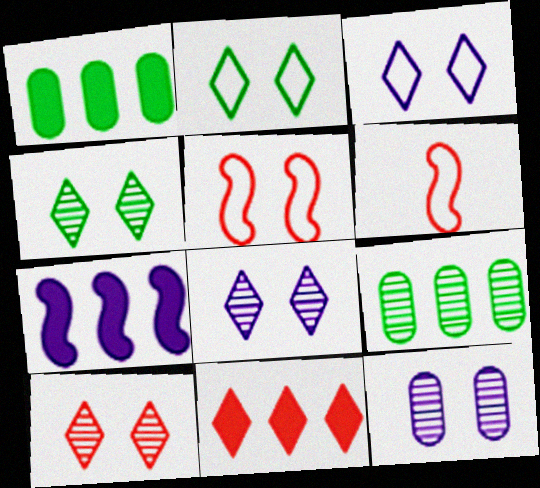[[1, 6, 8], 
[1, 7, 11], 
[4, 8, 10]]